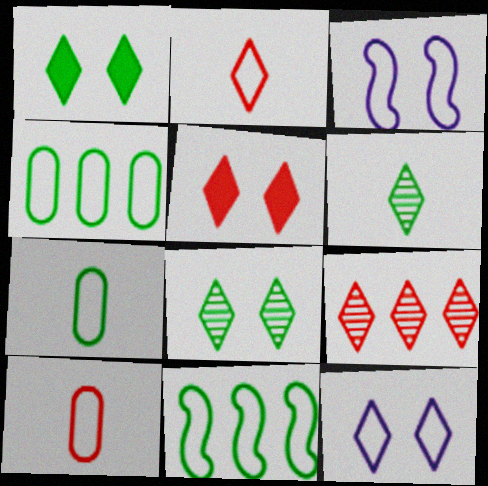[[2, 3, 4], 
[2, 5, 9], 
[5, 8, 12], 
[10, 11, 12]]